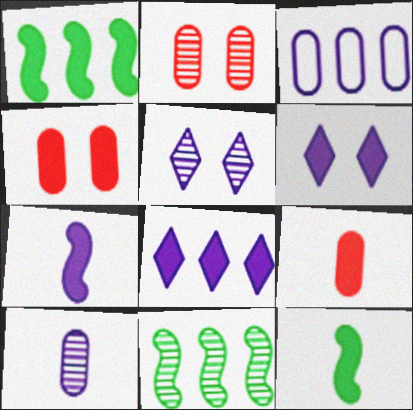[[1, 6, 9], 
[3, 5, 7], 
[4, 8, 12]]